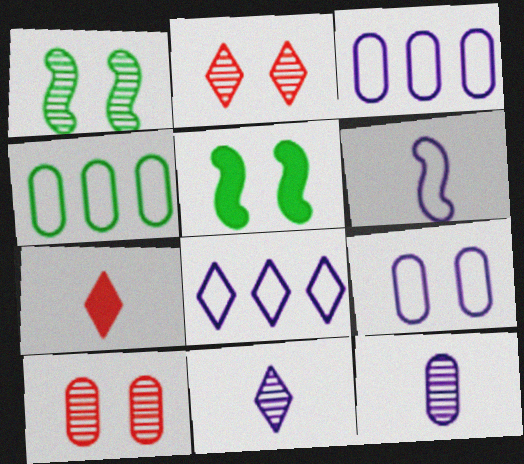[[1, 3, 7], 
[2, 5, 9], 
[6, 8, 9]]